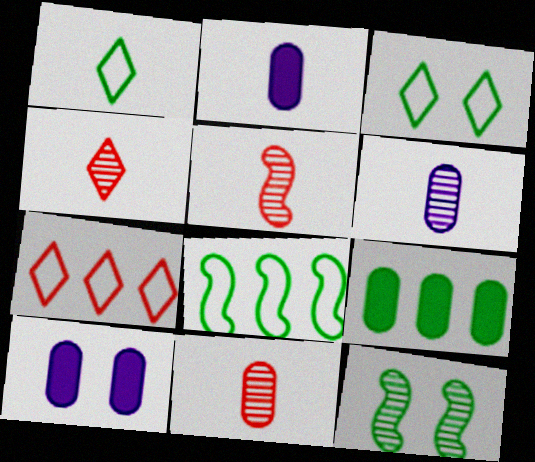[[1, 2, 5], 
[1, 9, 12], 
[2, 7, 12], 
[4, 5, 11], 
[4, 8, 10]]